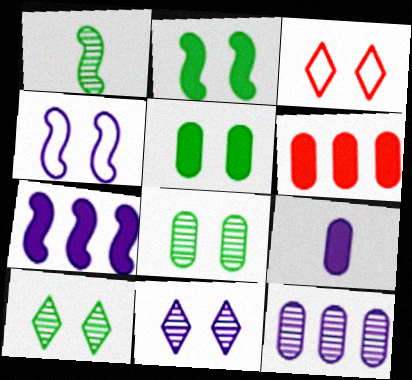[[5, 6, 9]]